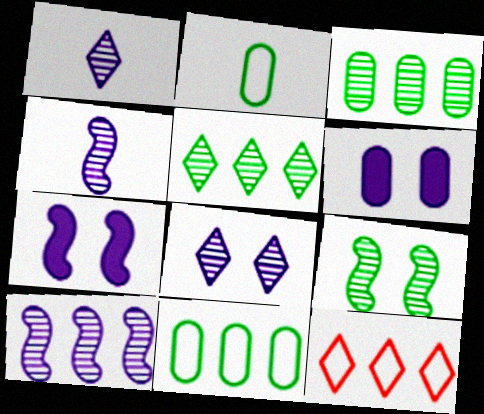[]